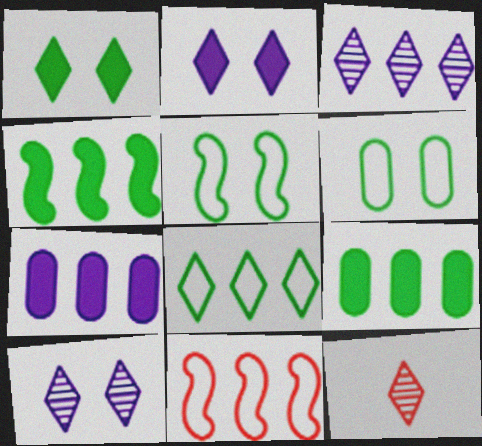[[2, 8, 12], 
[3, 9, 11], 
[5, 7, 12]]